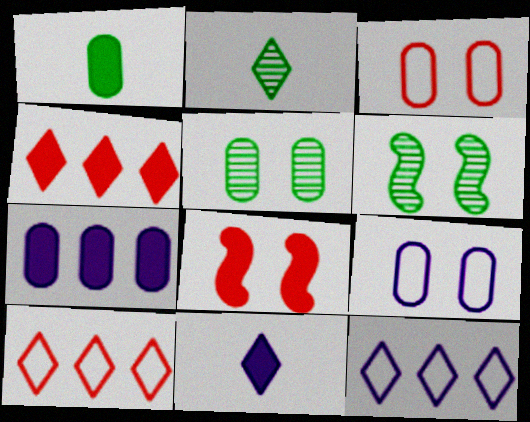[]